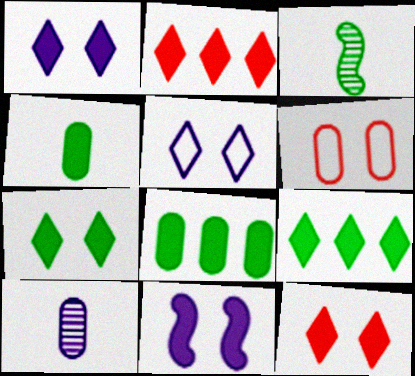[[1, 7, 12], 
[2, 4, 11], 
[6, 8, 10]]